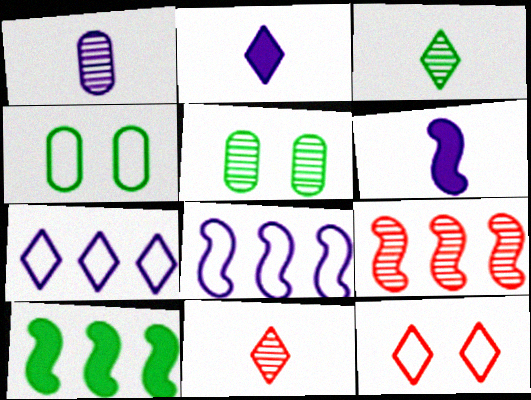[[1, 10, 12], 
[2, 4, 9], 
[3, 4, 10], 
[8, 9, 10]]